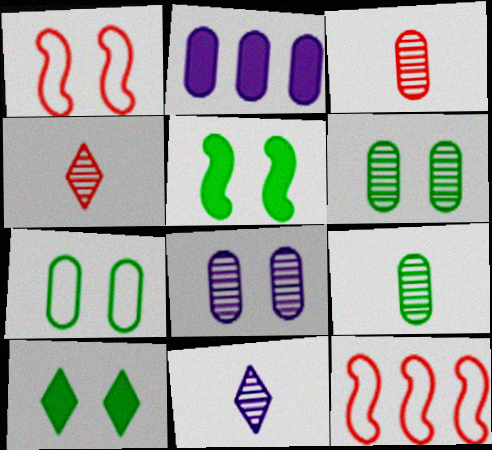[[1, 8, 10], 
[2, 3, 7]]